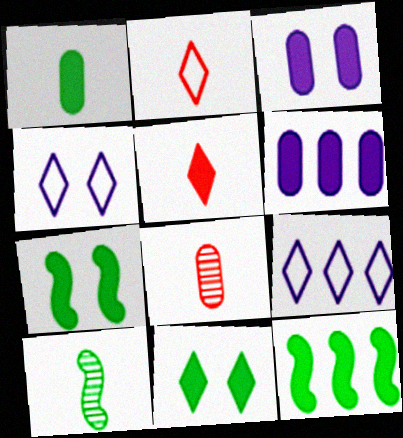[[1, 11, 12], 
[3, 5, 12], 
[4, 8, 12], 
[5, 6, 7], 
[7, 8, 9]]